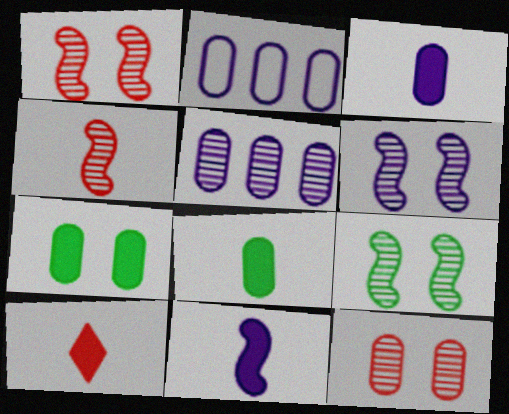[[1, 6, 9], 
[2, 8, 12], 
[2, 9, 10], 
[8, 10, 11]]